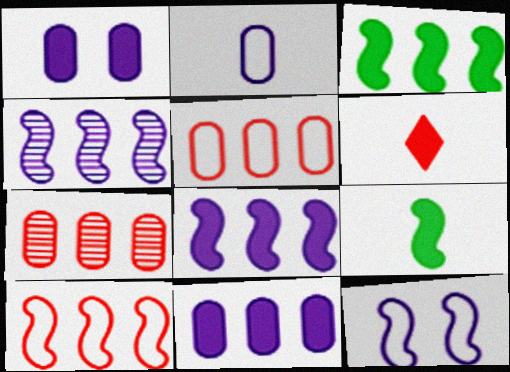[[1, 3, 6], 
[3, 4, 10]]